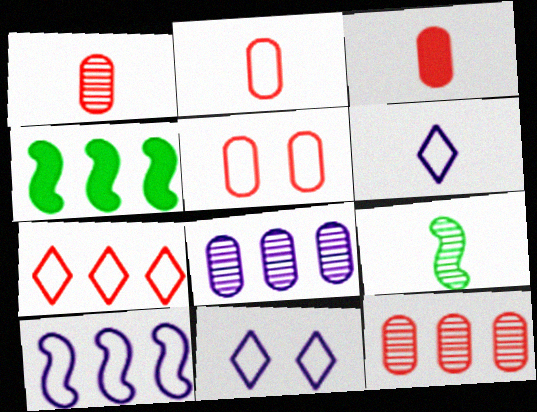[[1, 2, 3], 
[1, 4, 11], 
[3, 5, 12], 
[3, 6, 9], 
[4, 7, 8]]